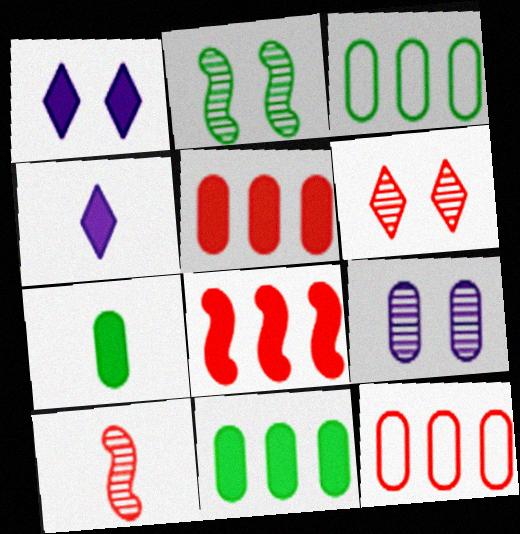[[1, 3, 10], 
[1, 7, 8], 
[2, 4, 12], 
[2, 6, 9], 
[7, 9, 12]]